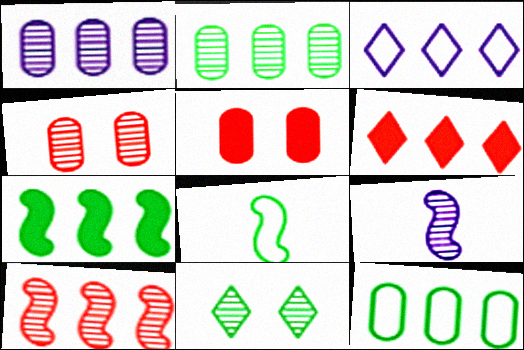[]